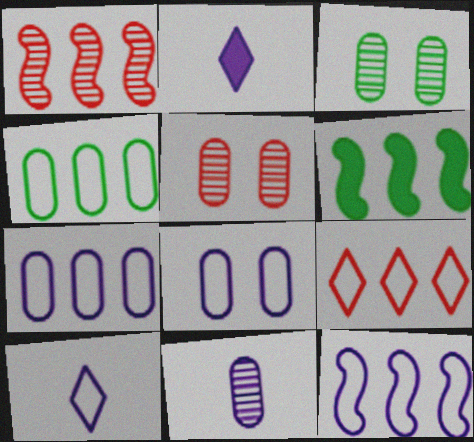[[1, 6, 12], 
[4, 9, 12], 
[5, 6, 10], 
[8, 10, 12]]